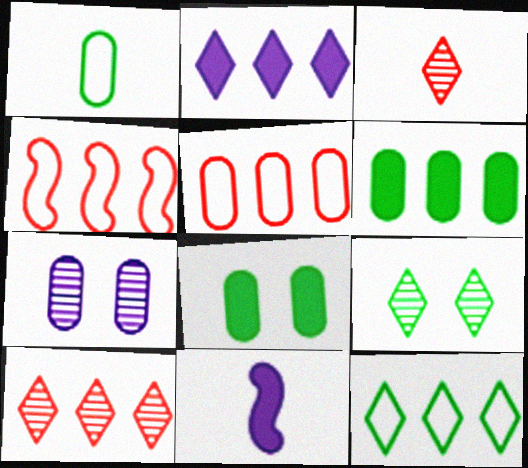[[1, 3, 11], 
[2, 10, 12], 
[5, 9, 11]]